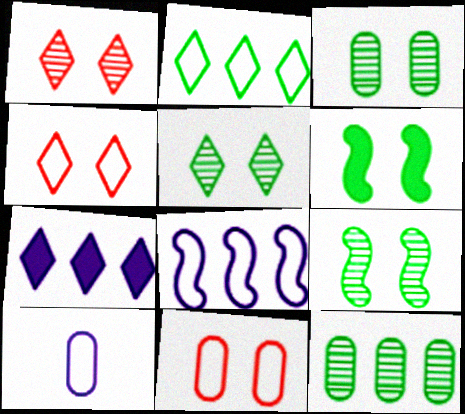[[3, 5, 9]]